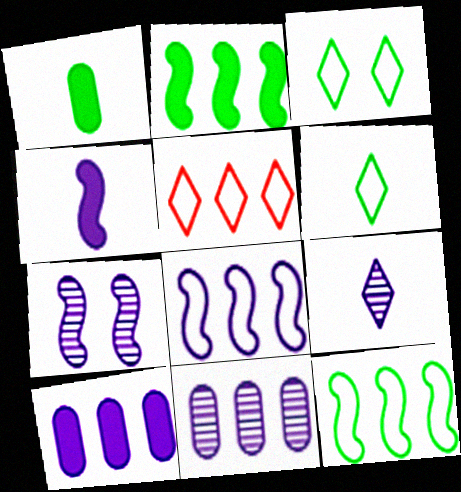[[1, 5, 7], 
[2, 5, 11], 
[4, 7, 8], 
[7, 9, 11]]